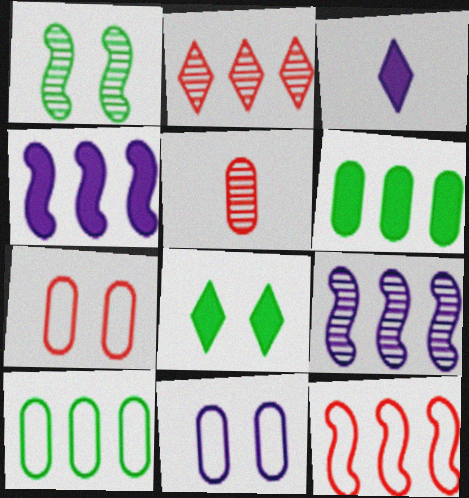[[2, 4, 10], 
[3, 9, 11], 
[5, 6, 11]]